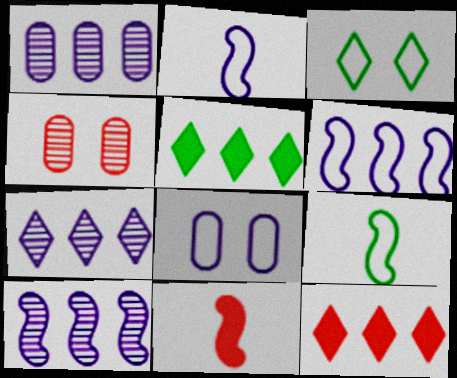[[1, 3, 11], 
[1, 7, 10], 
[2, 4, 5]]